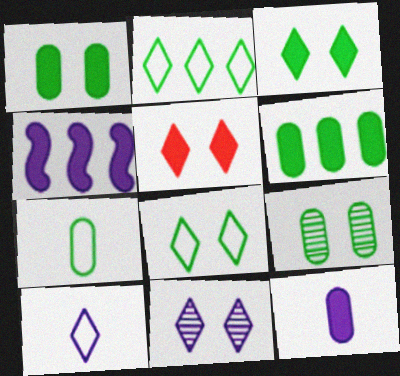[[5, 8, 11], 
[6, 7, 9]]